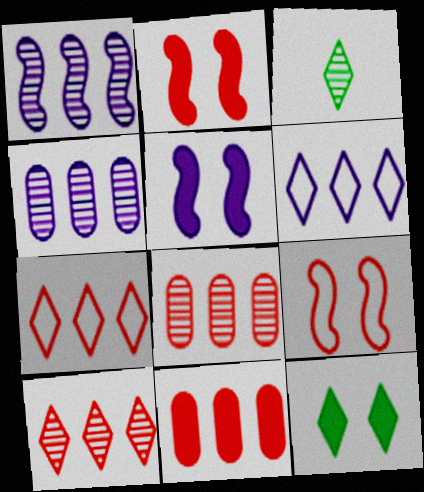[]